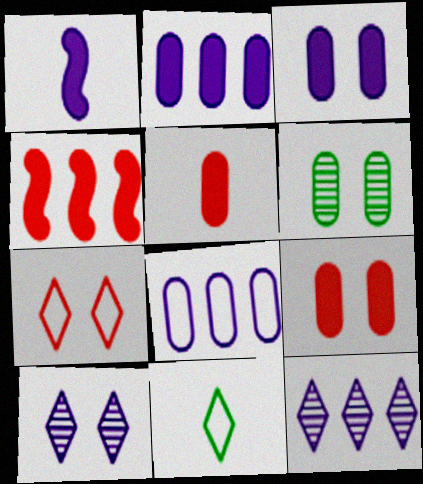[[1, 8, 10], 
[5, 6, 8]]